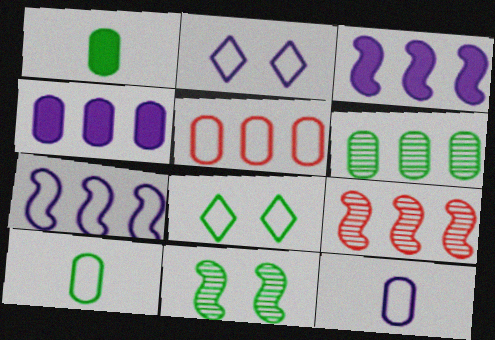[[1, 2, 9], 
[2, 7, 12], 
[4, 5, 6]]